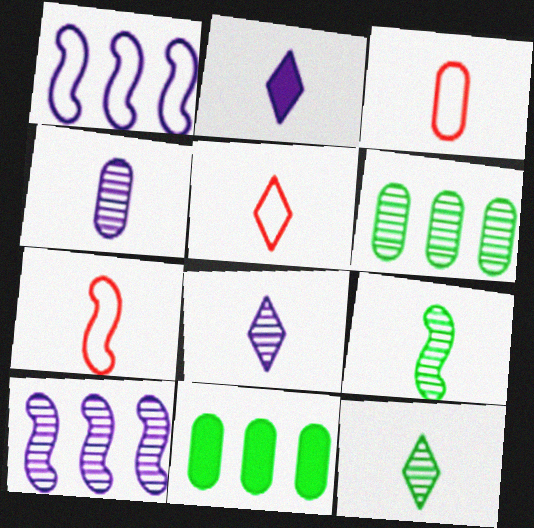[[2, 3, 9], 
[2, 5, 12], 
[3, 5, 7]]